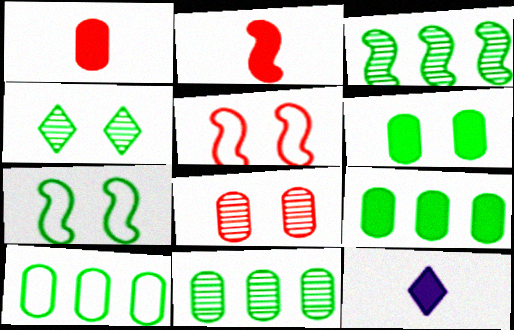[[4, 6, 7], 
[5, 11, 12], 
[9, 10, 11]]